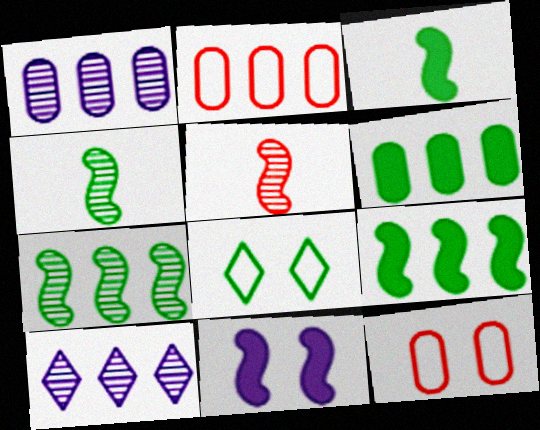[[1, 2, 6], 
[2, 9, 10], 
[3, 10, 12], 
[4, 6, 8]]